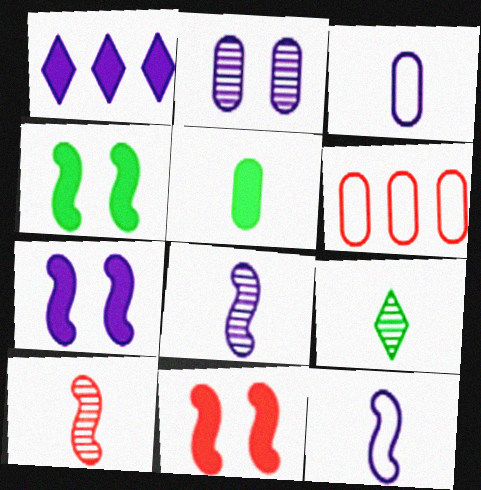[[1, 2, 12], 
[1, 5, 11], 
[2, 5, 6], 
[4, 7, 11], 
[6, 7, 9]]